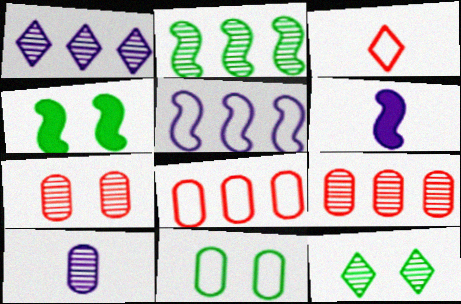[[1, 2, 9], 
[3, 5, 11], 
[4, 11, 12], 
[6, 8, 12]]